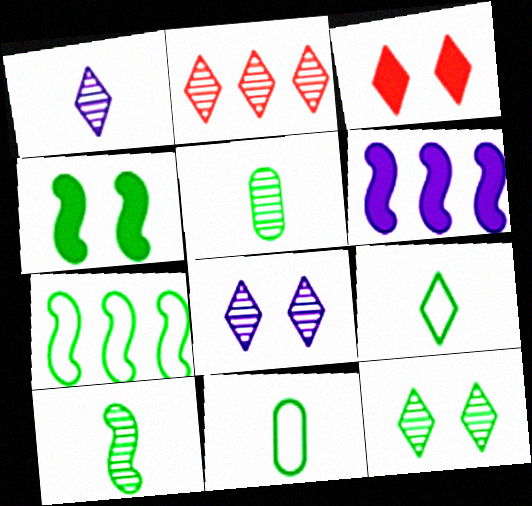[[1, 2, 12], 
[4, 7, 10]]